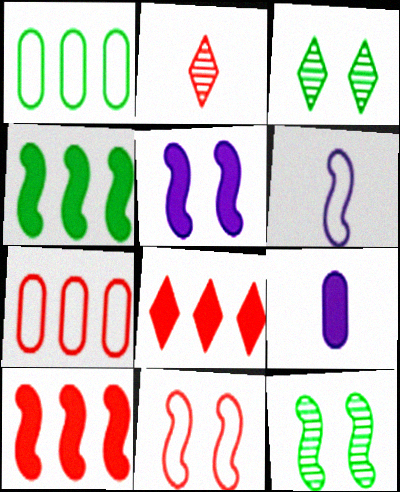[[1, 2, 5], 
[5, 11, 12], 
[6, 10, 12]]